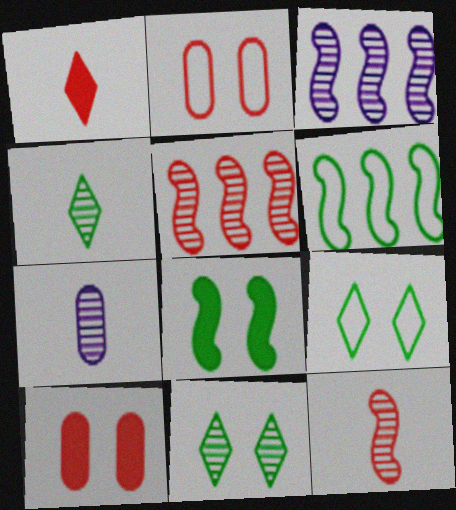[[1, 2, 5], 
[4, 7, 12], 
[5, 7, 11]]